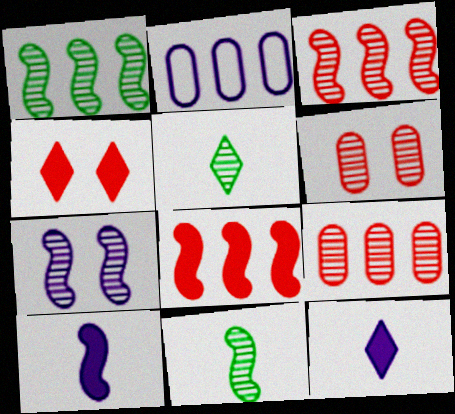[[2, 4, 11], 
[2, 7, 12], 
[3, 7, 11], 
[5, 7, 9]]